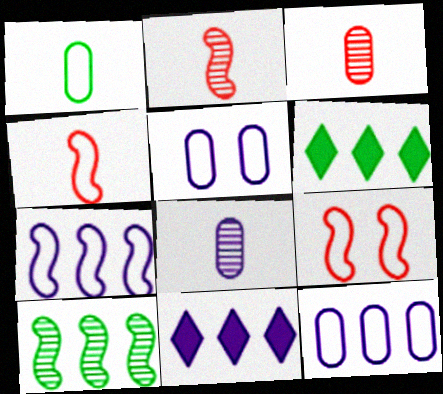[[2, 5, 6], 
[6, 8, 9]]